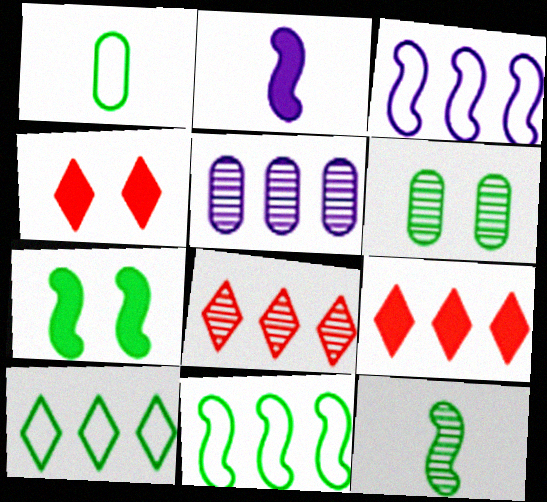[[5, 9, 11], 
[7, 11, 12]]